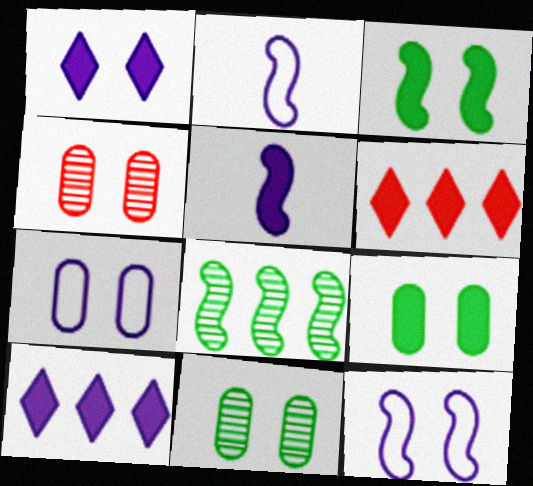[[2, 6, 11], 
[4, 7, 9], 
[5, 6, 9]]